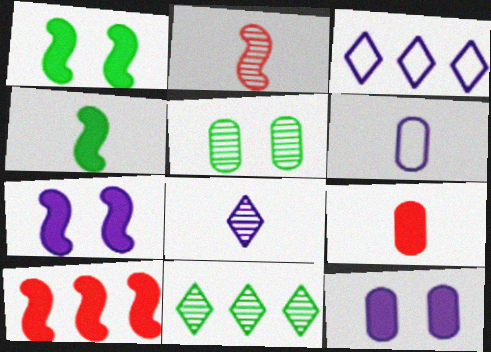[[4, 7, 10]]